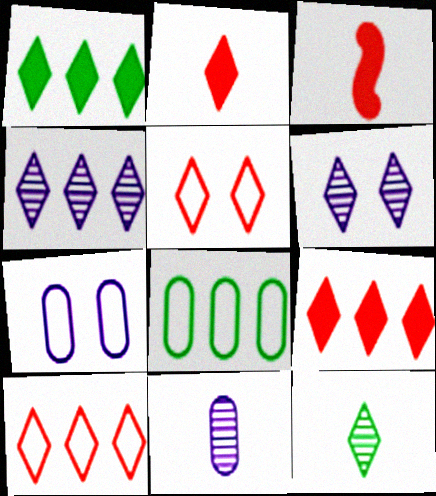[[1, 4, 10], 
[3, 6, 8]]